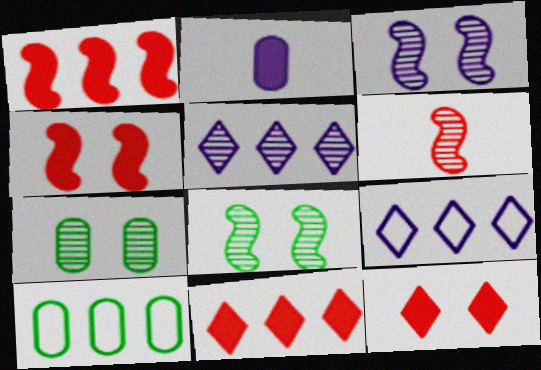[[1, 5, 10], 
[2, 3, 9], 
[5, 6, 7]]